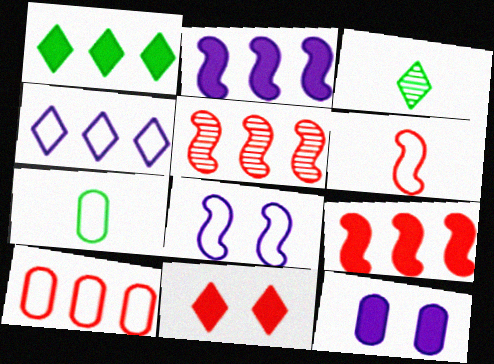[[3, 4, 11]]